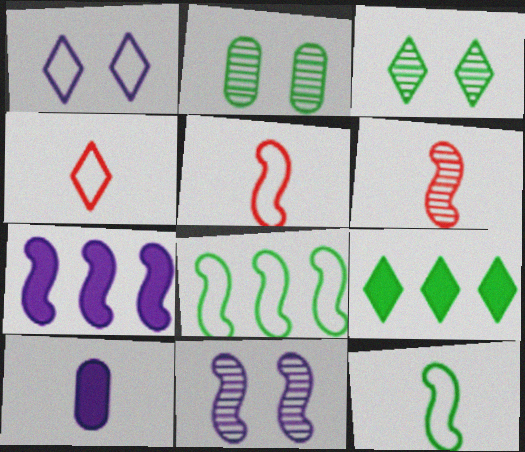[[2, 4, 7], 
[2, 9, 12]]